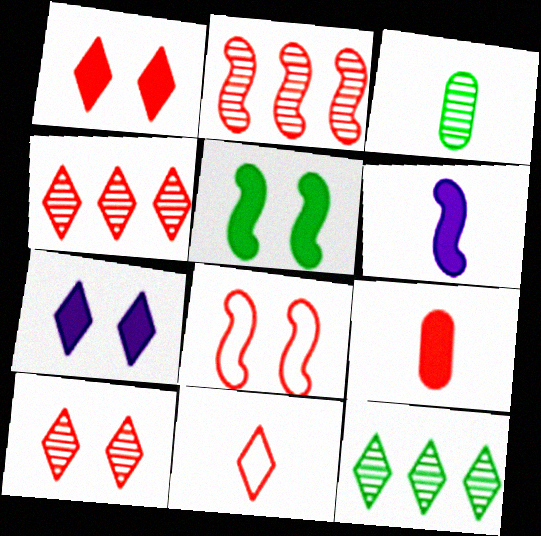[[1, 4, 11], 
[3, 6, 11], 
[4, 8, 9], 
[7, 11, 12]]